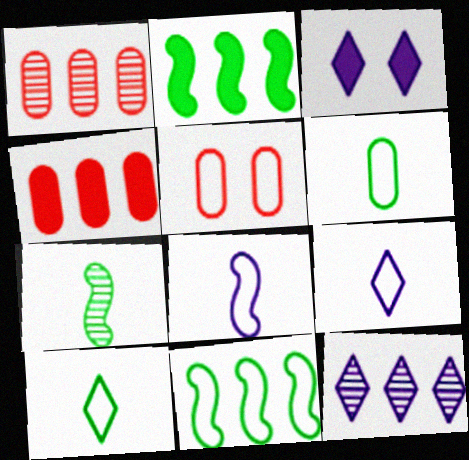[[3, 9, 12], 
[4, 11, 12], 
[5, 9, 11]]